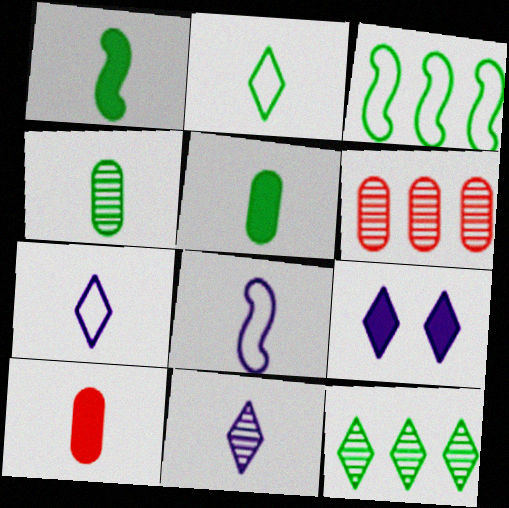[[1, 2, 4]]